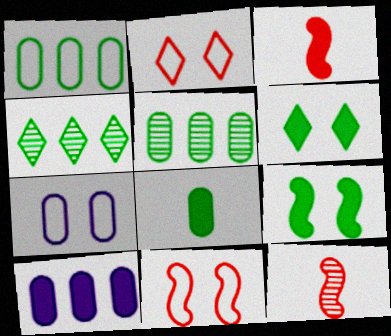[[3, 4, 7], 
[3, 6, 10]]